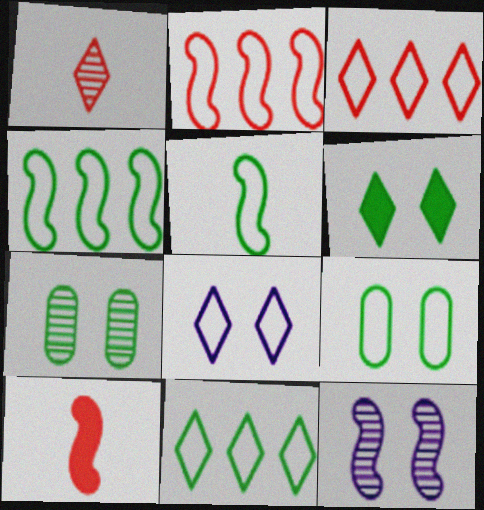[[4, 10, 12], 
[5, 9, 11]]